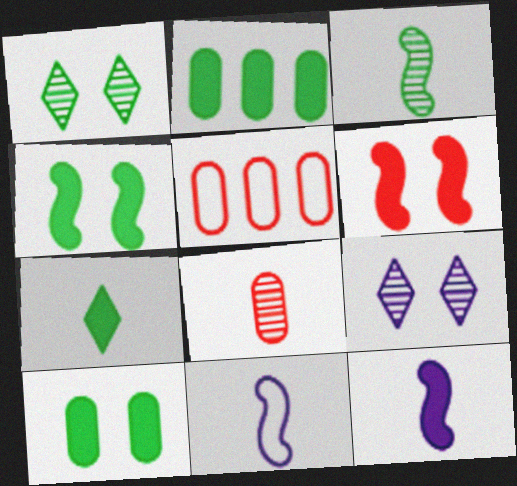[[1, 5, 12], 
[2, 4, 7], 
[7, 8, 11]]